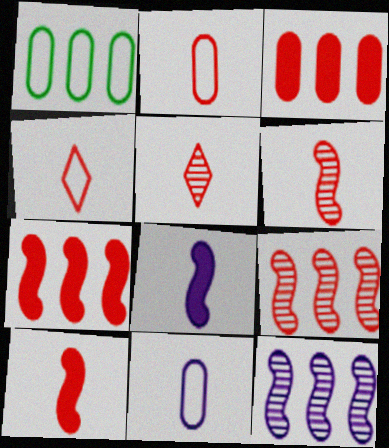[[2, 5, 10]]